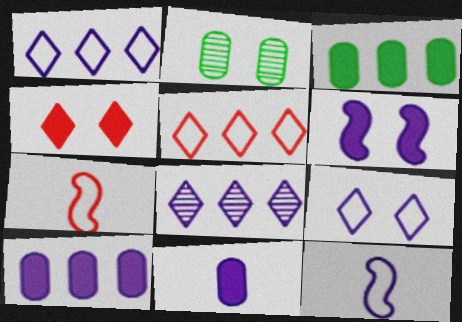[]